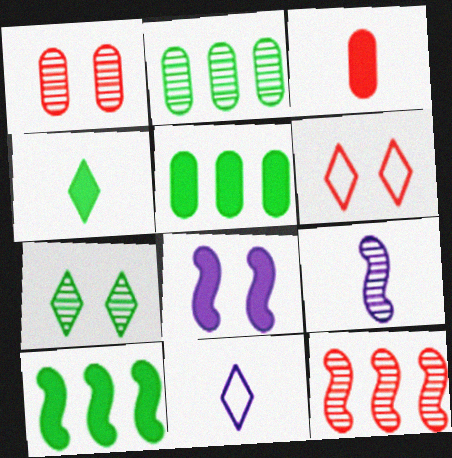[[1, 10, 11], 
[3, 6, 12], 
[5, 6, 9]]